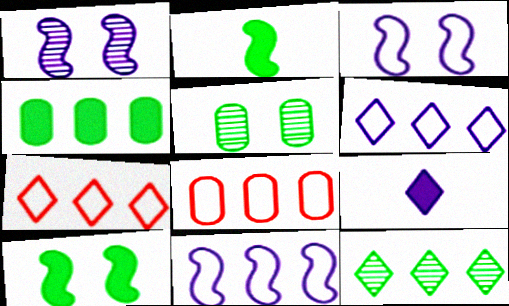[]